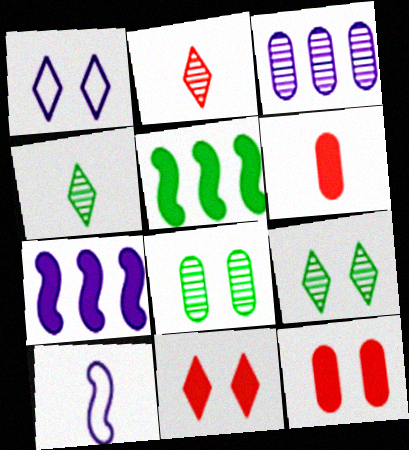[[1, 9, 11], 
[4, 6, 10]]